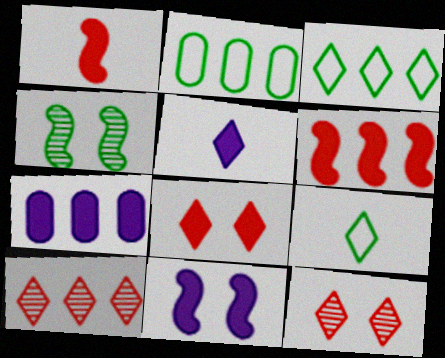[[3, 5, 12], 
[5, 7, 11]]